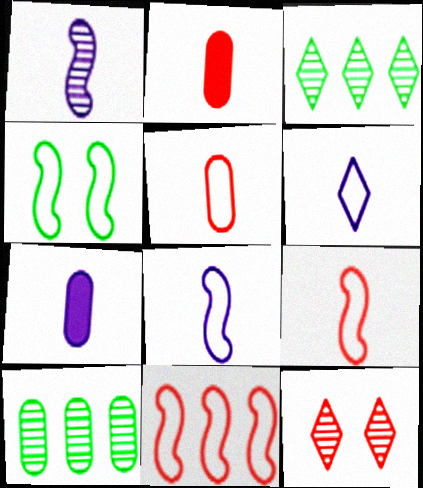[[1, 6, 7], 
[1, 10, 12], 
[2, 11, 12], 
[4, 8, 11]]